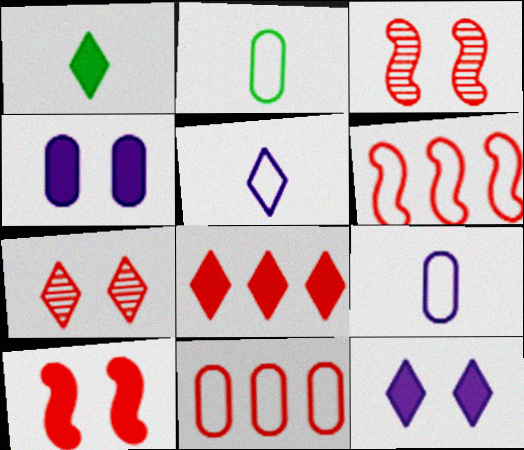[[1, 8, 12]]